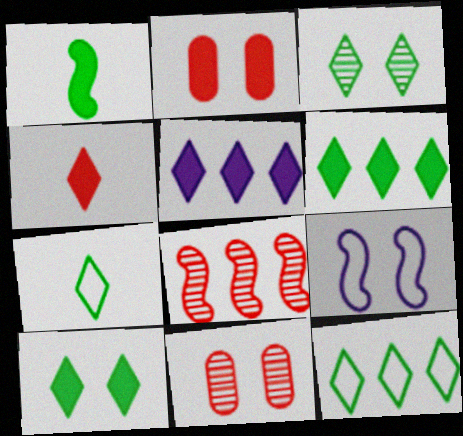[[1, 2, 5], 
[1, 8, 9], 
[2, 3, 9], 
[3, 6, 7], 
[4, 5, 10], 
[9, 10, 11]]